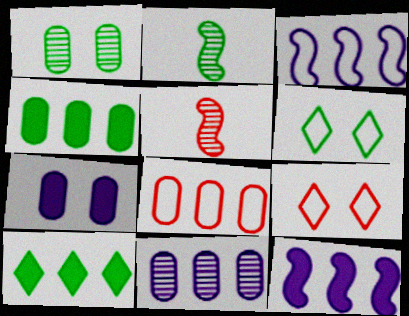[[2, 4, 6], 
[4, 8, 11]]